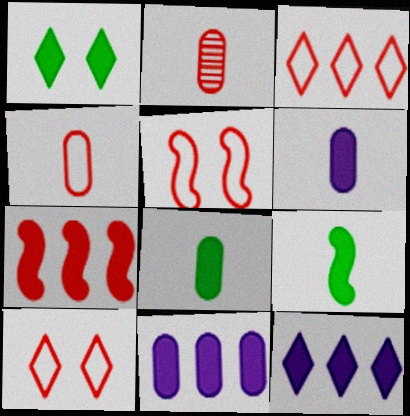[[1, 6, 7], 
[2, 7, 10], 
[3, 4, 5]]